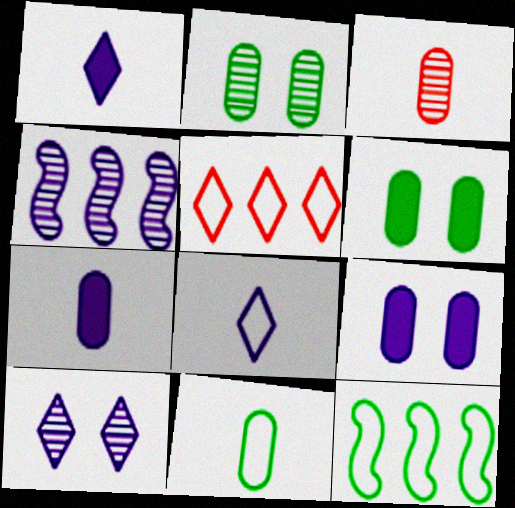[[3, 7, 11], 
[4, 8, 9]]